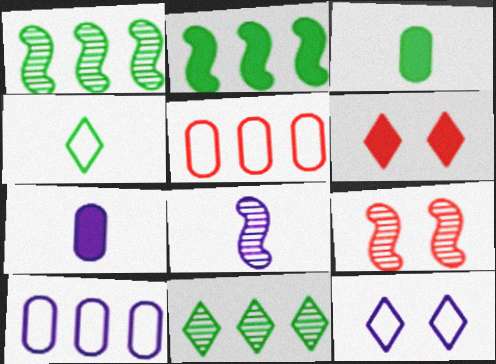[[1, 8, 9], 
[2, 6, 7]]